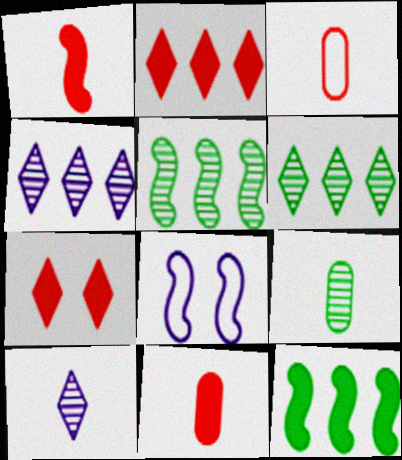[[1, 5, 8], 
[2, 8, 9], 
[6, 8, 11]]